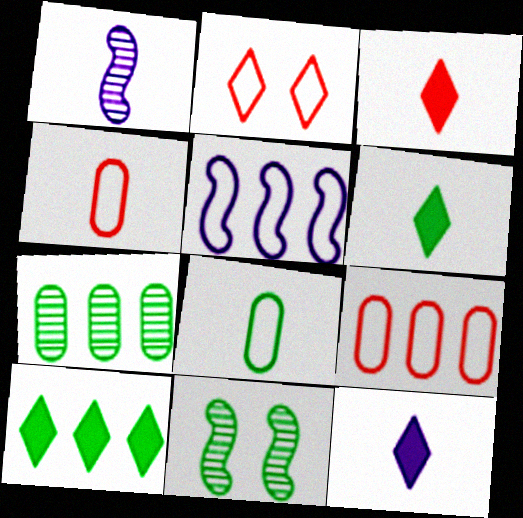[[1, 3, 8], 
[1, 4, 6], 
[2, 5, 8], 
[3, 6, 12], 
[8, 10, 11], 
[9, 11, 12]]